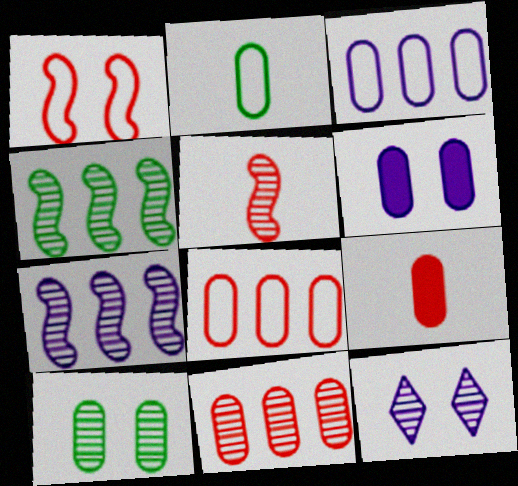[[2, 6, 11], 
[3, 9, 10]]